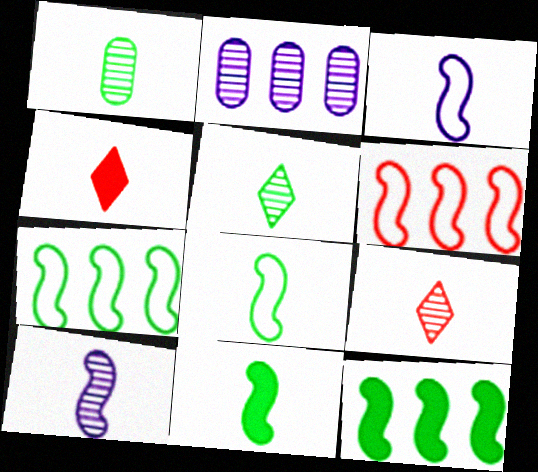[[1, 3, 4], 
[1, 9, 10]]